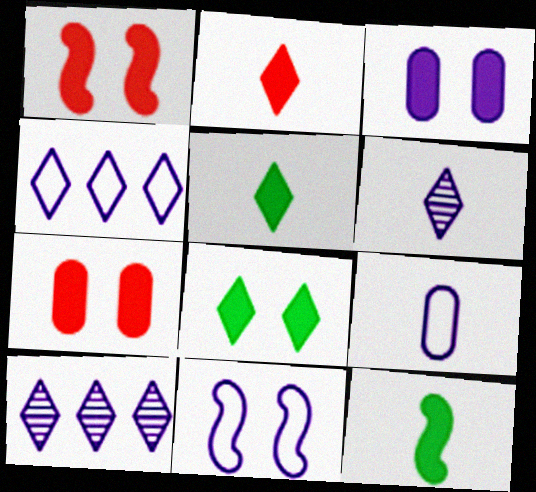[[1, 3, 8], 
[4, 9, 11]]